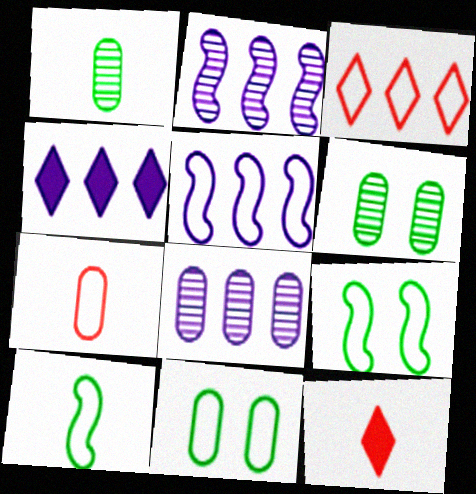[[2, 11, 12], 
[4, 5, 8], 
[5, 6, 12], 
[8, 9, 12]]